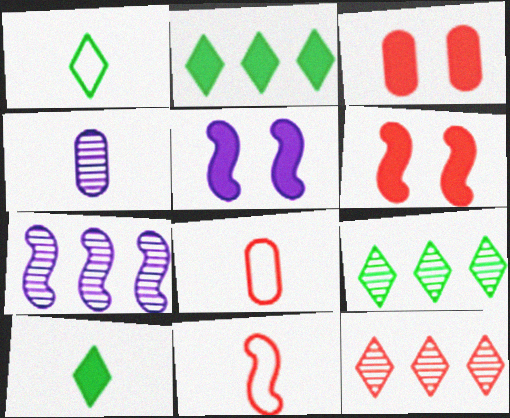[[1, 3, 7], 
[3, 11, 12], 
[4, 10, 11], 
[5, 8, 9], 
[6, 8, 12]]